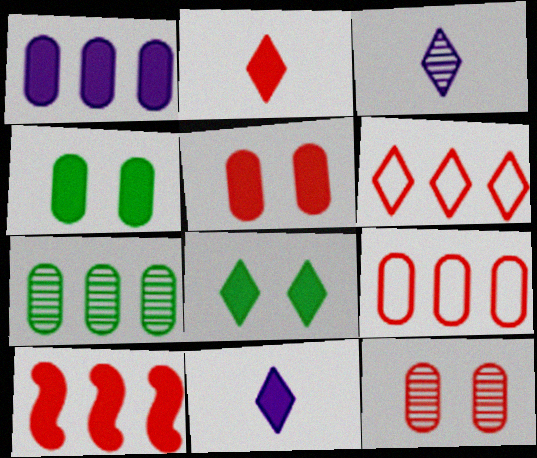[[1, 7, 9], 
[2, 5, 10], 
[3, 6, 8], 
[4, 10, 11]]